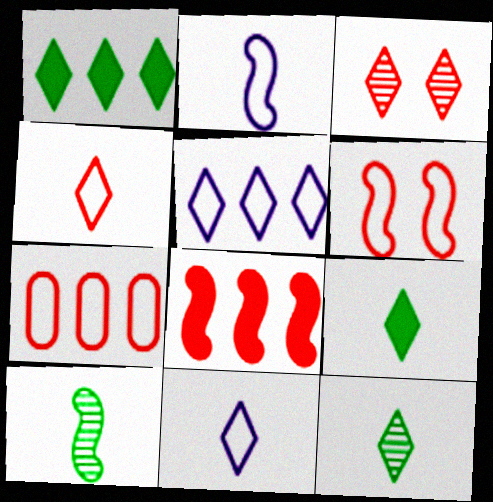[[1, 3, 11], 
[3, 5, 9], 
[4, 6, 7]]